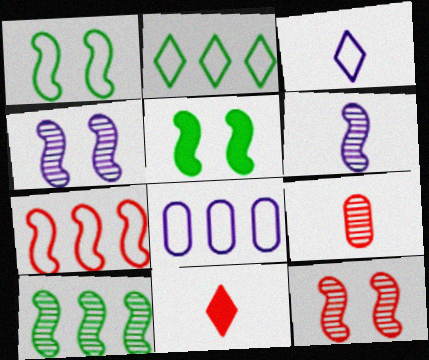[[2, 7, 8], 
[5, 6, 7], 
[6, 10, 12]]